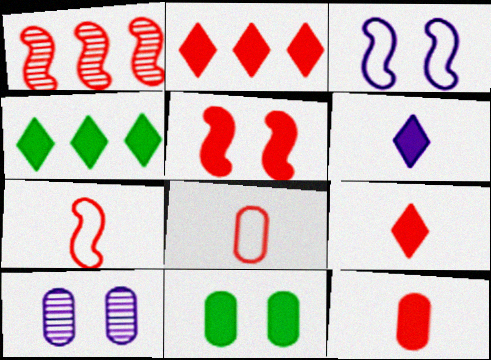[[1, 5, 7], 
[2, 5, 12], 
[4, 7, 10]]